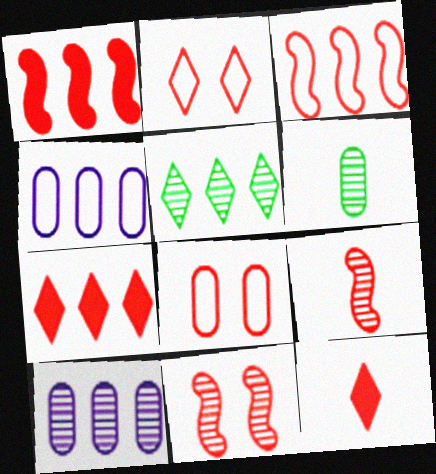[[1, 4, 5], 
[7, 8, 9]]